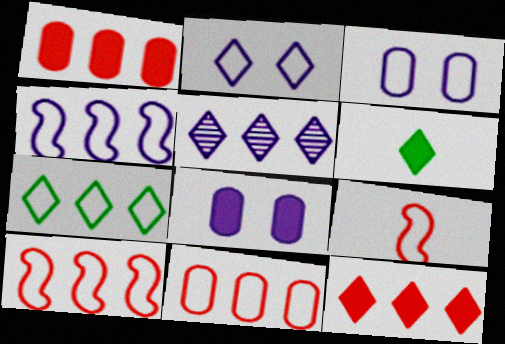[[3, 7, 9], 
[4, 7, 11], 
[5, 7, 12]]